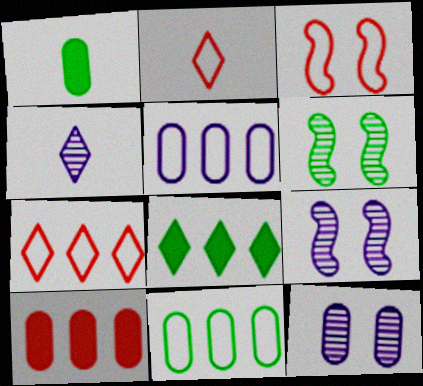[[1, 7, 9]]